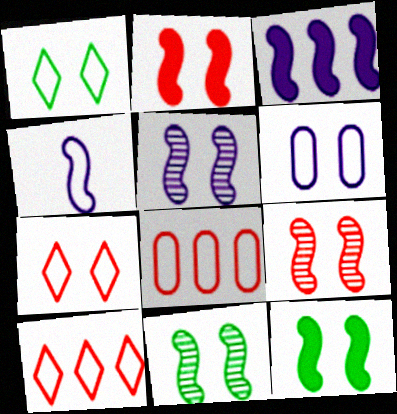[[1, 4, 8], 
[3, 4, 5], 
[5, 9, 11]]